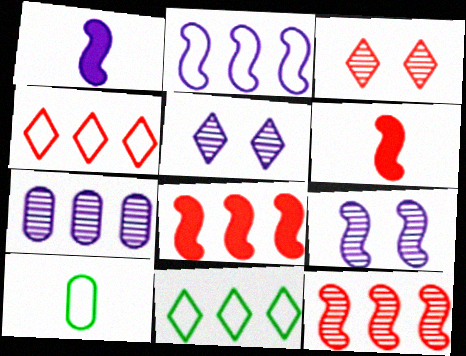[[1, 2, 9], 
[5, 8, 10], 
[7, 8, 11]]